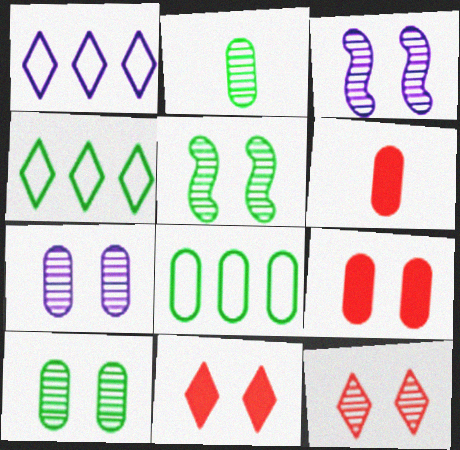[[1, 5, 6], 
[3, 4, 6], 
[3, 10, 12], 
[5, 7, 12], 
[6, 7, 8]]